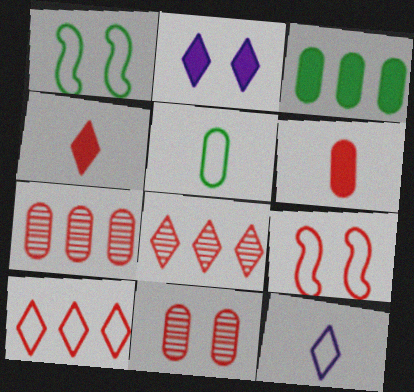[[1, 2, 11], 
[4, 7, 9], 
[6, 8, 9]]